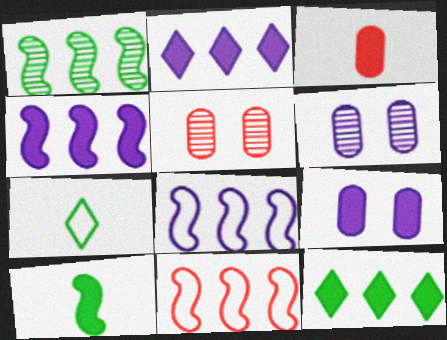[[1, 4, 11], 
[4, 5, 7]]